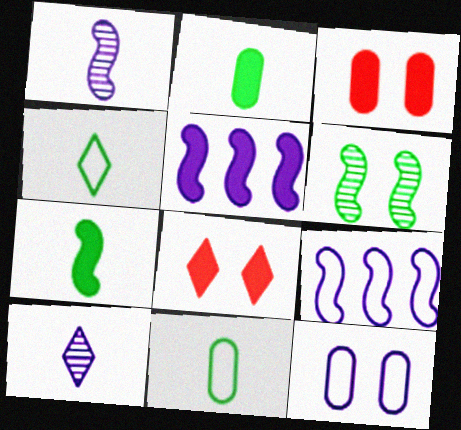[[2, 5, 8], 
[5, 10, 12], 
[6, 8, 12]]